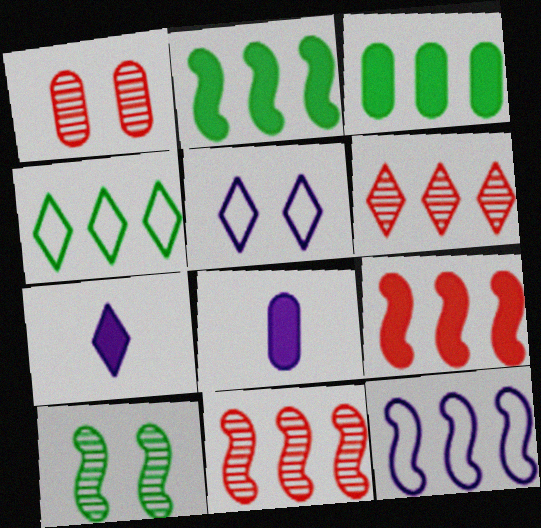[[2, 11, 12], 
[3, 6, 12]]